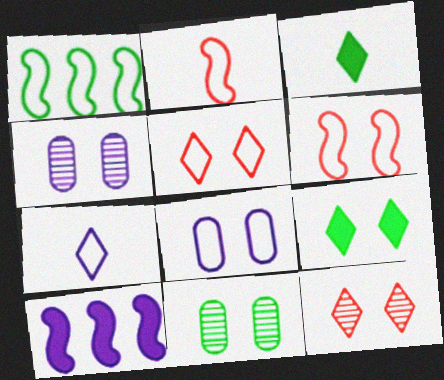[[1, 3, 11], 
[4, 6, 9], 
[4, 7, 10]]